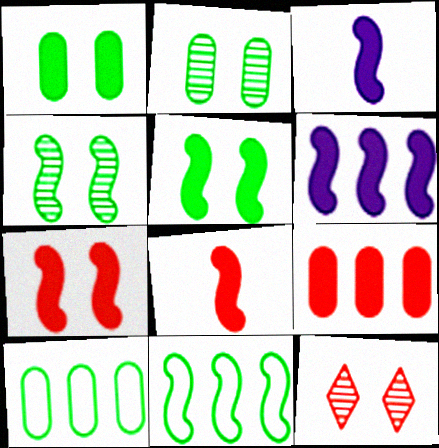[[3, 10, 12], 
[5, 6, 8]]